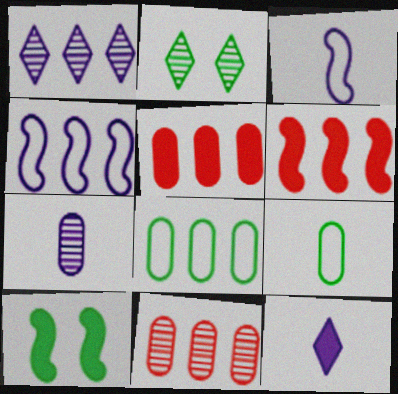[[1, 6, 8], 
[2, 3, 5], 
[3, 7, 12], 
[5, 10, 12]]